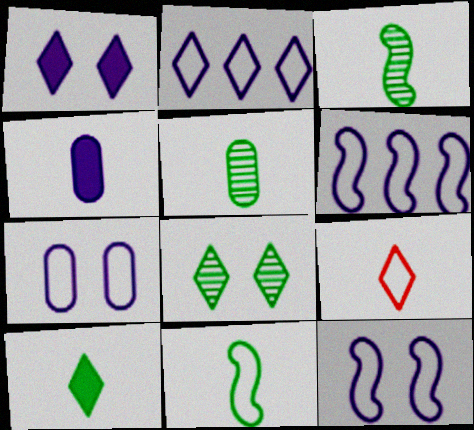[[3, 4, 9], 
[5, 10, 11]]